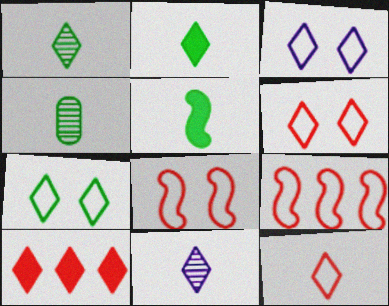[[1, 3, 10], 
[2, 11, 12], 
[3, 6, 7], 
[7, 10, 11]]